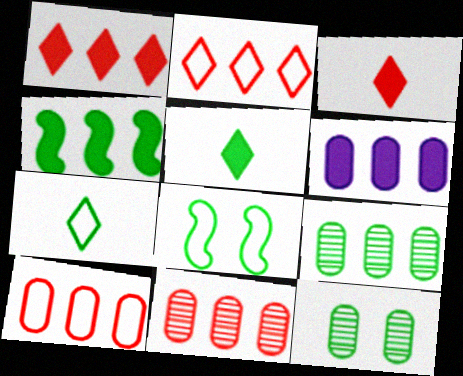[[1, 4, 6], 
[4, 7, 12], 
[5, 8, 9], 
[6, 9, 10]]